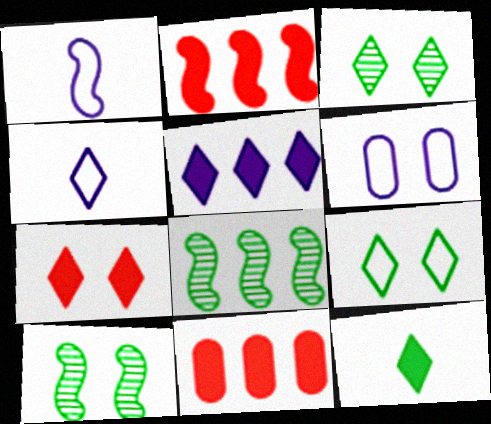[[1, 2, 10], 
[1, 3, 11], 
[4, 10, 11], 
[5, 7, 12], 
[6, 7, 10]]